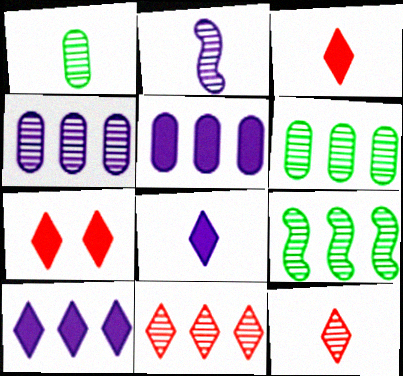[[1, 2, 12], 
[4, 9, 11]]